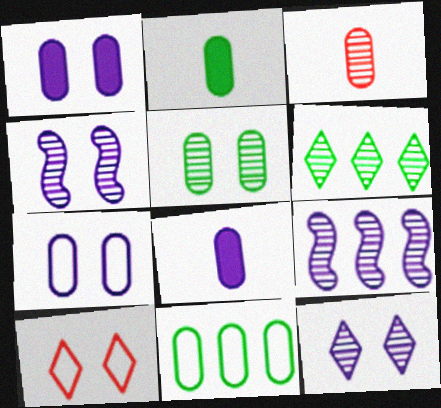[[1, 3, 11], 
[2, 5, 11], 
[2, 9, 10], 
[3, 4, 6]]